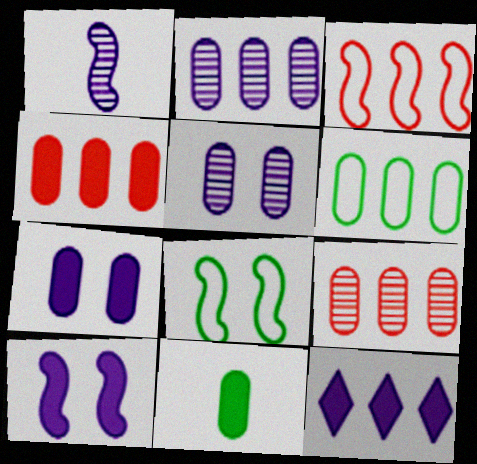[[2, 4, 6], 
[4, 7, 11]]